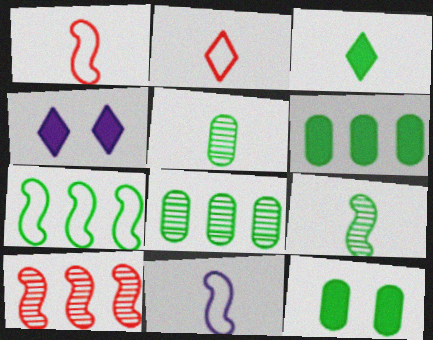[[1, 4, 8]]